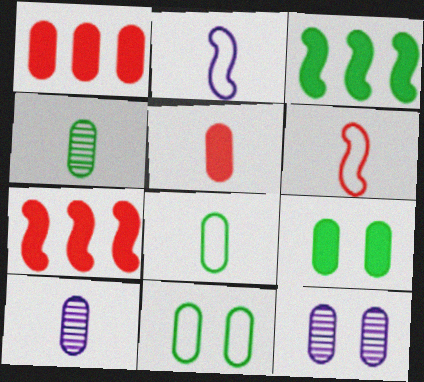[[1, 8, 12], 
[1, 10, 11], 
[5, 8, 10]]